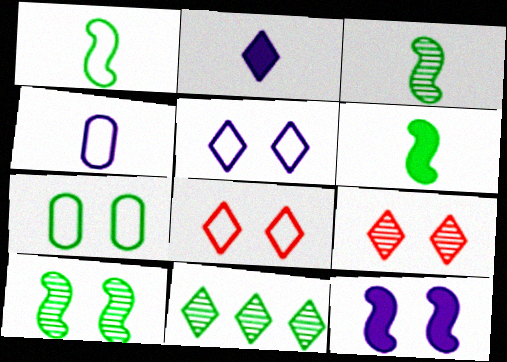[[1, 3, 6], 
[2, 8, 11], 
[6, 7, 11], 
[7, 9, 12]]